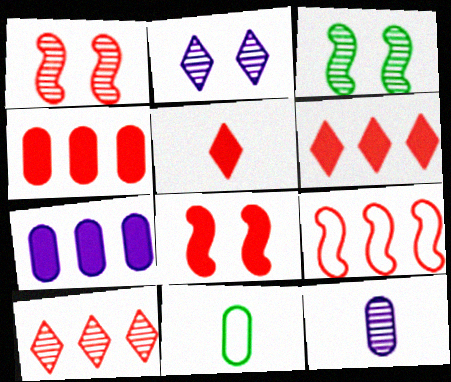[[3, 10, 12], 
[4, 5, 8], 
[4, 9, 10]]